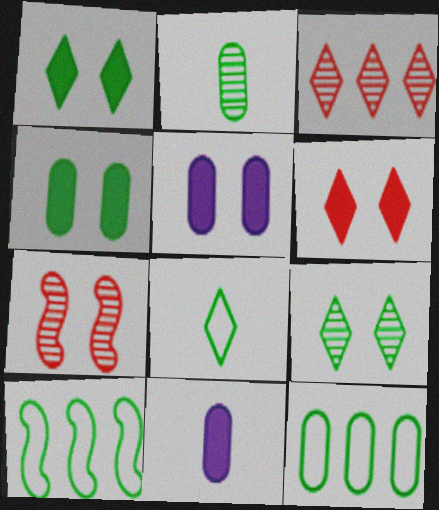[[1, 2, 10], 
[2, 4, 12]]